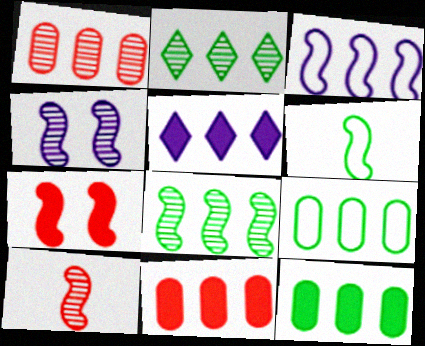[[2, 3, 11], 
[4, 8, 10]]